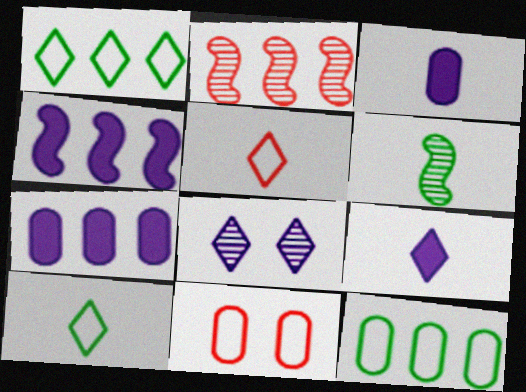[[1, 2, 7], 
[3, 5, 6]]